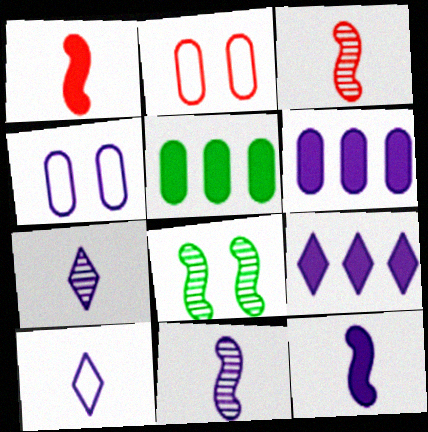[[4, 9, 11]]